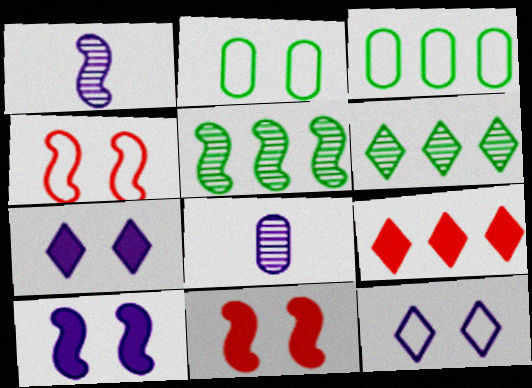[[1, 2, 9], 
[2, 4, 12]]